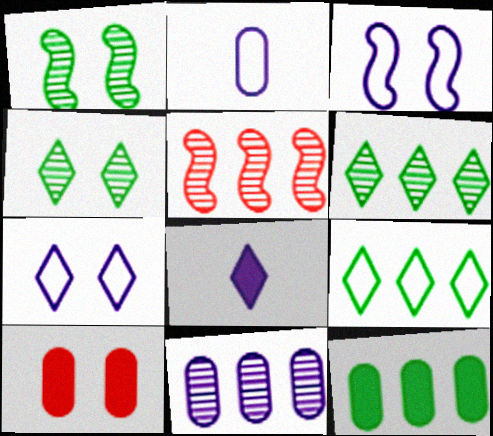[[1, 7, 10], 
[3, 4, 10], 
[3, 8, 11], 
[5, 6, 11]]